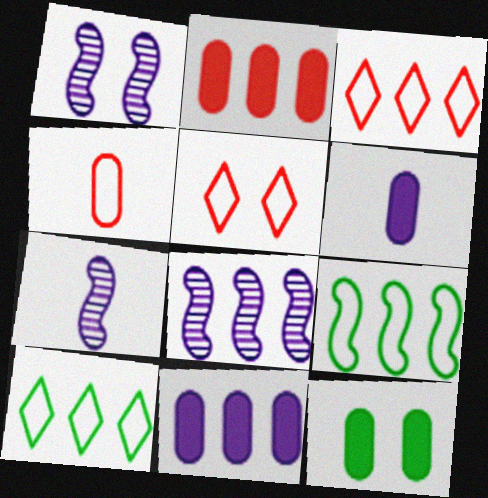[[1, 5, 12], 
[1, 7, 8], 
[2, 6, 12], 
[2, 8, 10], 
[3, 7, 12]]